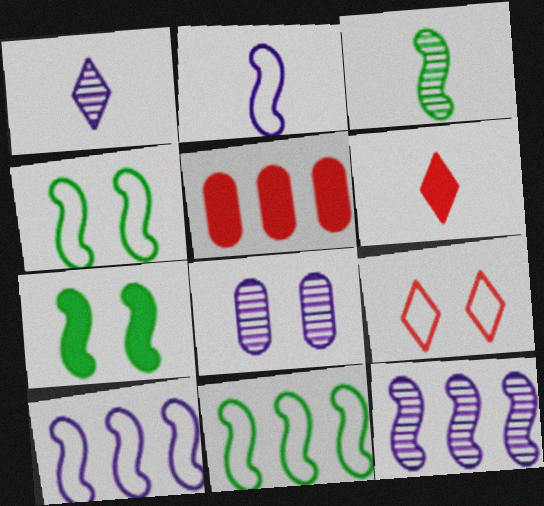[[1, 4, 5], 
[1, 8, 12], 
[3, 7, 11], 
[6, 8, 11], 
[7, 8, 9]]